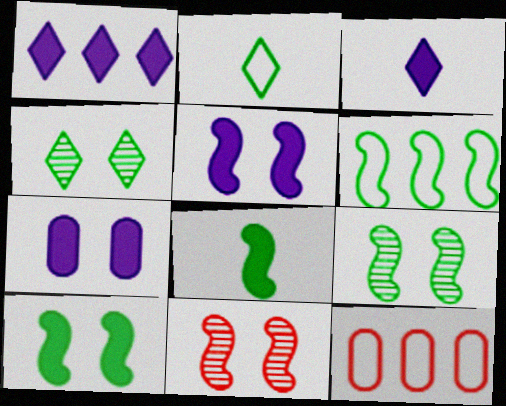[[3, 9, 12], 
[6, 8, 9]]